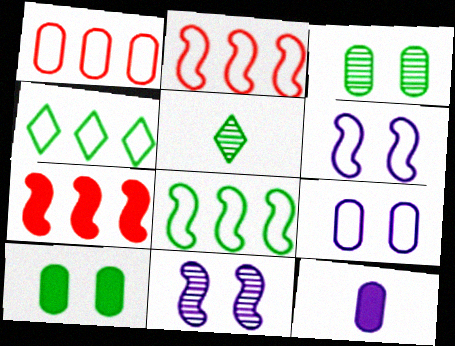[[1, 3, 12], 
[5, 7, 9], 
[5, 8, 10]]